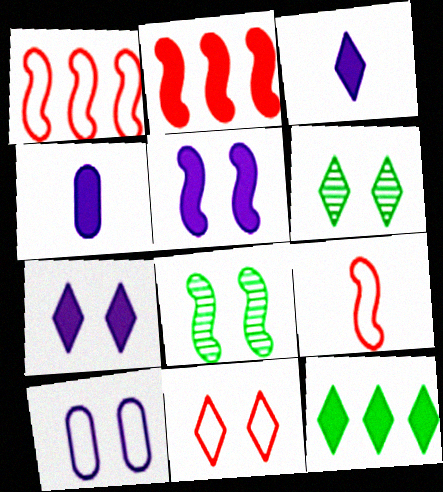[[1, 4, 6], 
[6, 7, 11]]